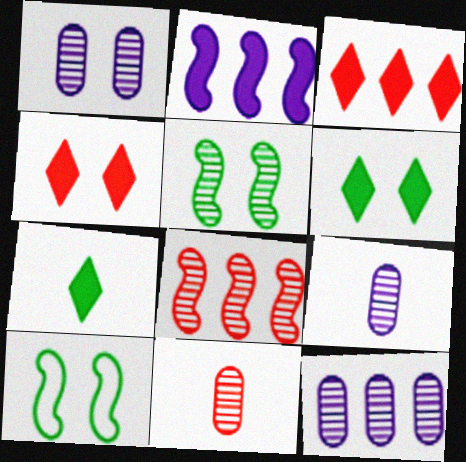[[1, 4, 10], 
[1, 9, 12], 
[3, 9, 10]]